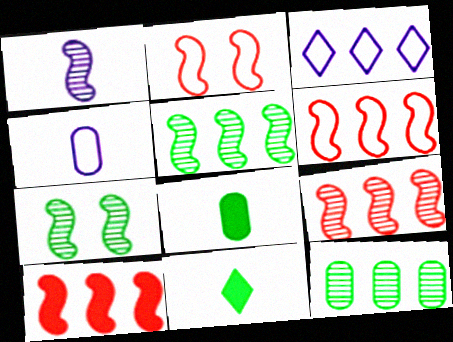[[1, 7, 9], 
[3, 10, 12], 
[6, 9, 10]]